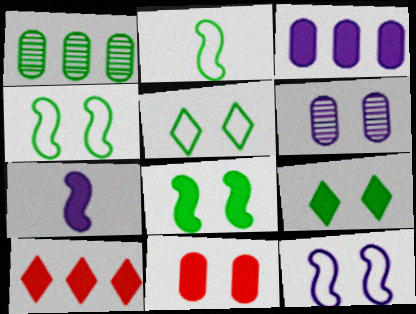[[1, 2, 9], 
[2, 6, 10]]